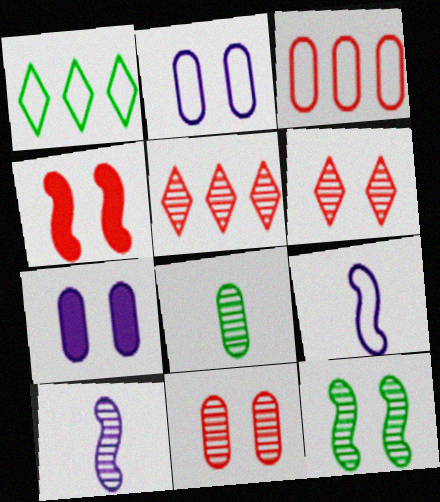[[3, 7, 8]]